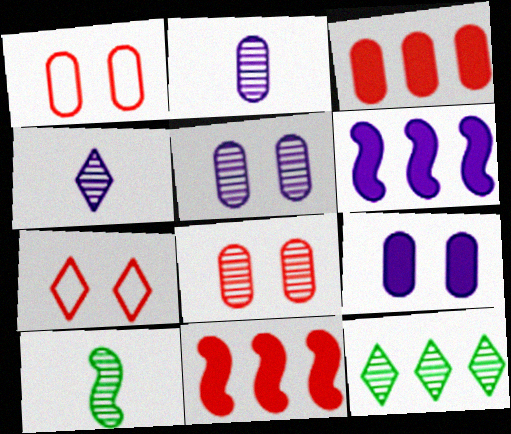[]